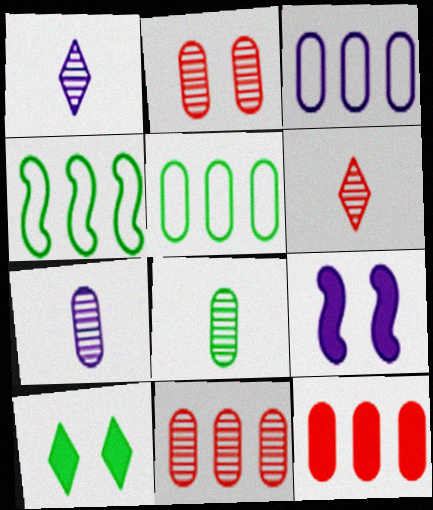[[1, 3, 9], 
[4, 8, 10], 
[5, 6, 9]]